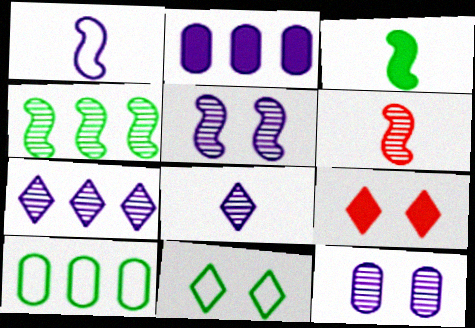[[1, 3, 6], 
[2, 3, 9], 
[2, 6, 11], 
[4, 5, 6]]